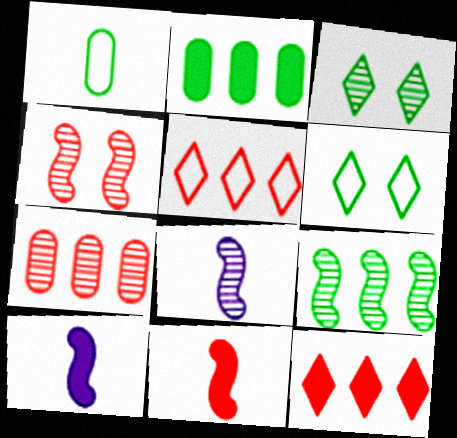[[3, 7, 8], 
[4, 8, 9], 
[6, 7, 10]]